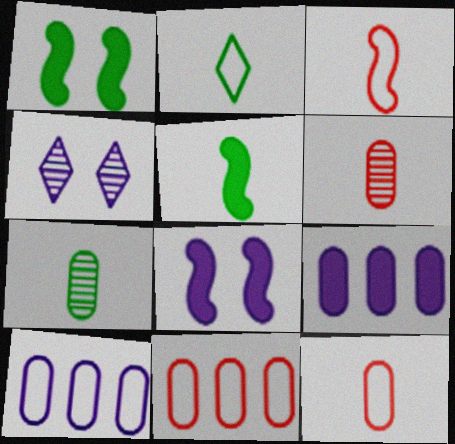[[2, 5, 7], 
[4, 5, 11]]